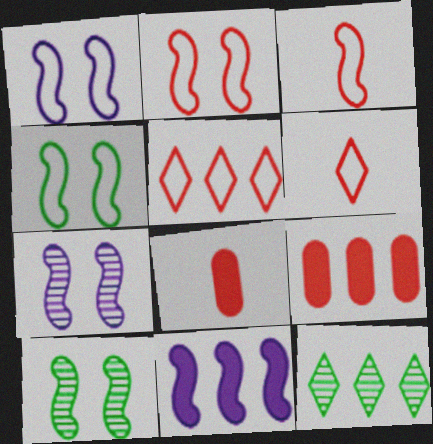[[1, 2, 4], 
[1, 8, 12], 
[3, 10, 11]]